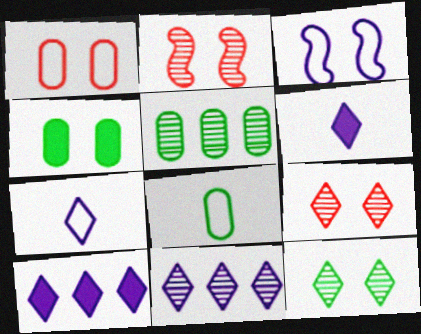[[2, 8, 10], 
[3, 4, 9], 
[4, 5, 8]]